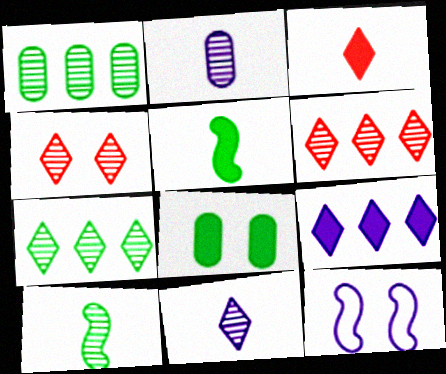[[1, 3, 12], 
[2, 9, 12], 
[4, 7, 11], 
[4, 8, 12]]